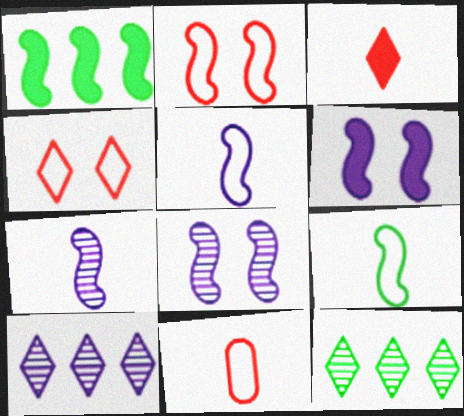[[1, 2, 7], 
[6, 11, 12]]